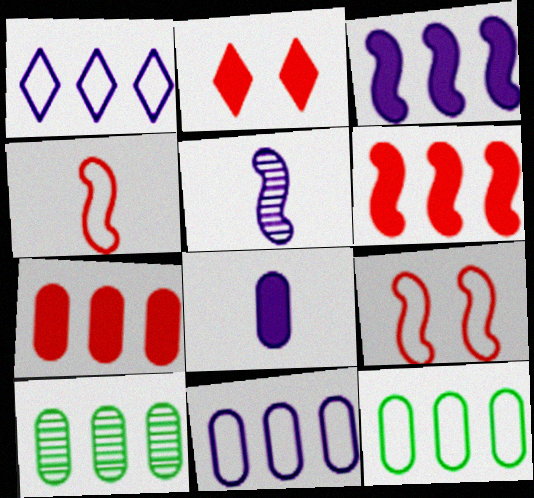[[1, 6, 10], 
[2, 5, 12], 
[7, 10, 11]]